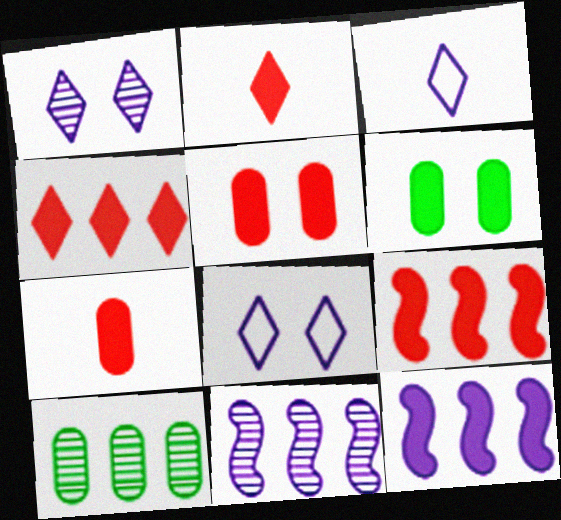[[2, 5, 9], 
[2, 6, 12]]